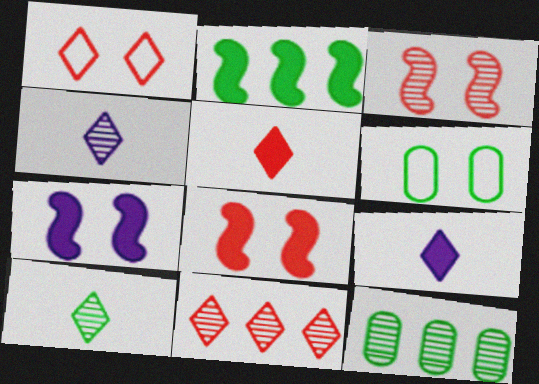[[1, 5, 11], 
[2, 6, 10], 
[3, 4, 12]]